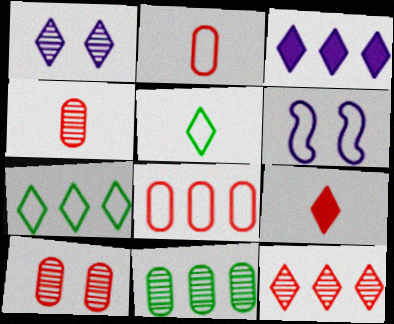[[1, 7, 9], 
[2, 6, 7], 
[3, 7, 12], 
[5, 6, 8], 
[6, 9, 11]]